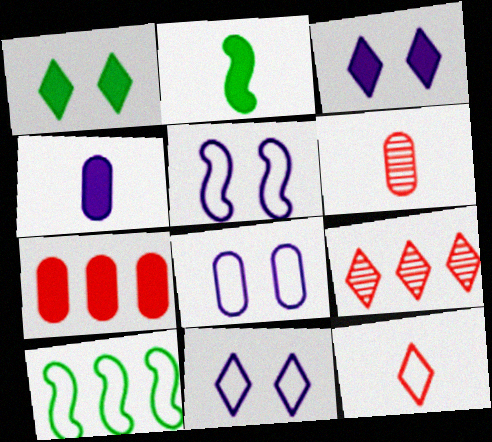[[2, 3, 7], 
[2, 8, 9], 
[3, 6, 10], 
[5, 8, 11], 
[8, 10, 12]]